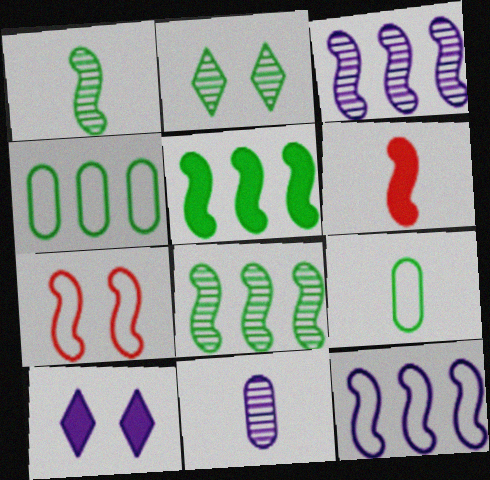[[2, 5, 9], 
[10, 11, 12]]